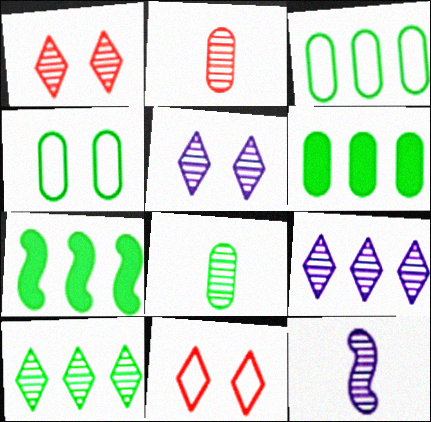[[3, 7, 10], 
[4, 6, 8], 
[6, 11, 12]]